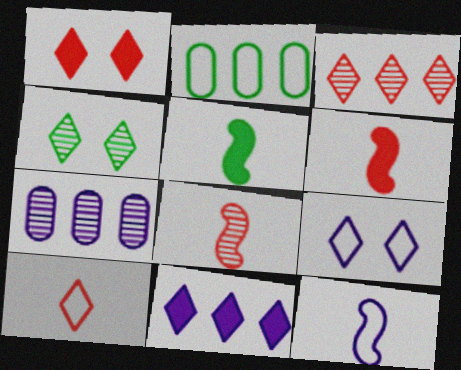[[1, 3, 10], 
[1, 4, 9], 
[2, 4, 5], 
[4, 7, 8], 
[4, 10, 11], 
[5, 8, 12]]